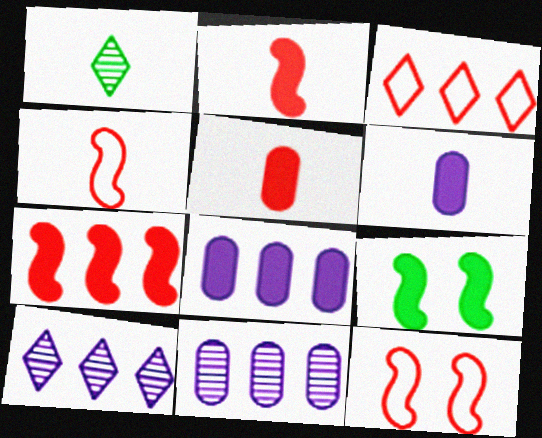[[1, 4, 6], 
[1, 8, 12]]